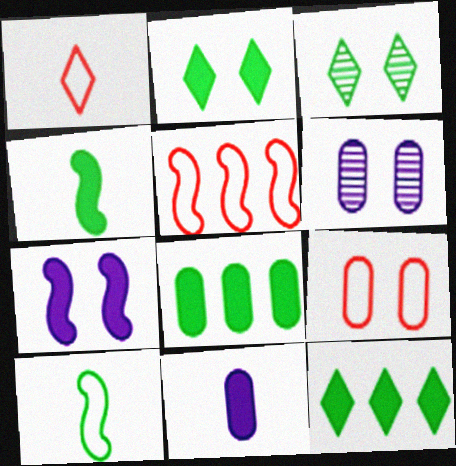[[1, 5, 9], 
[2, 4, 8], 
[3, 5, 11], 
[3, 7, 9], 
[3, 8, 10]]